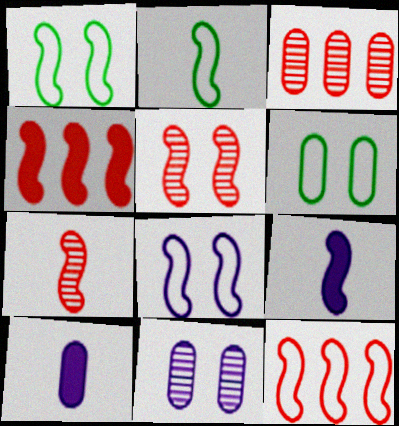[[2, 7, 9], 
[2, 8, 12], 
[3, 6, 10]]